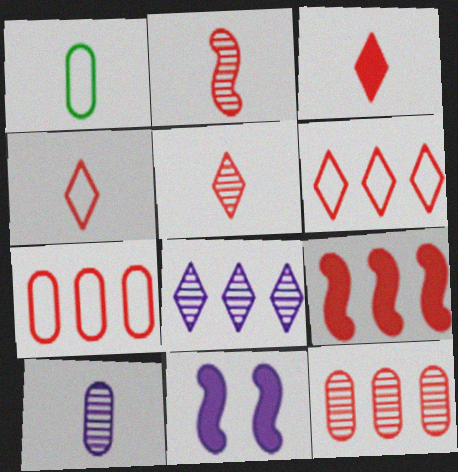[[3, 4, 5], 
[6, 9, 12]]